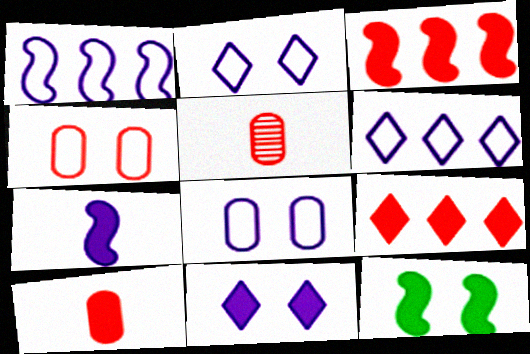[[3, 7, 12], 
[5, 6, 12]]